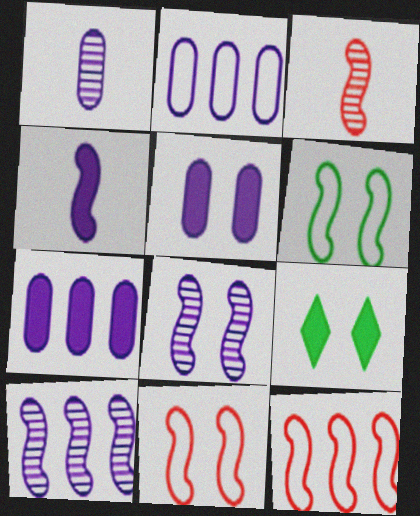[[1, 2, 5], 
[1, 9, 12], 
[2, 3, 9]]